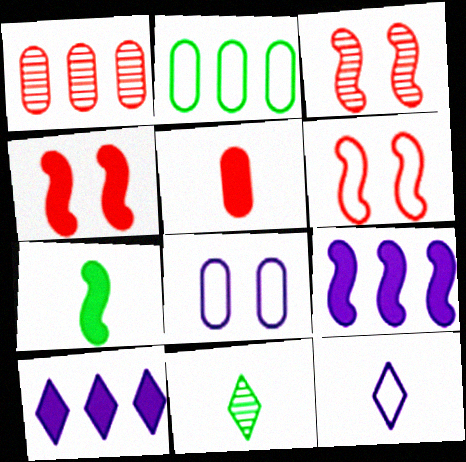[[2, 6, 12], 
[3, 4, 6], 
[4, 7, 9]]